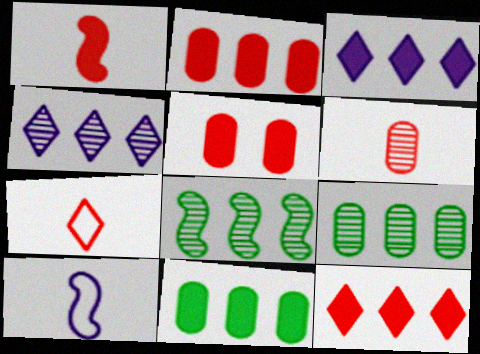[[1, 5, 12], 
[1, 6, 7]]